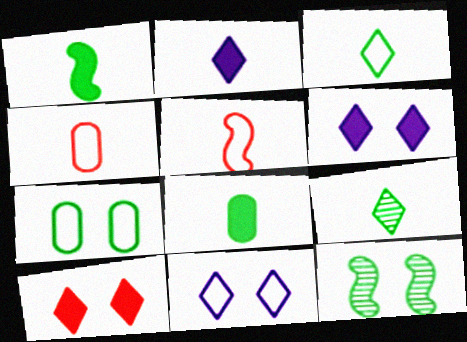[]